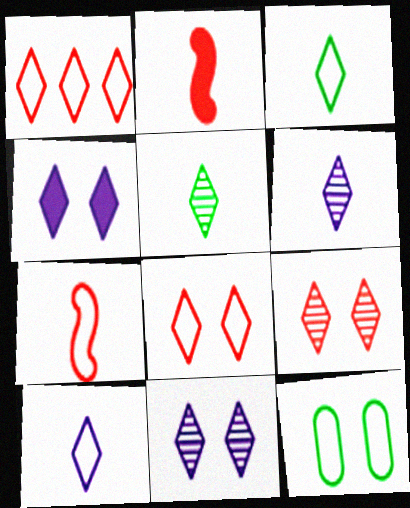[[1, 4, 5]]